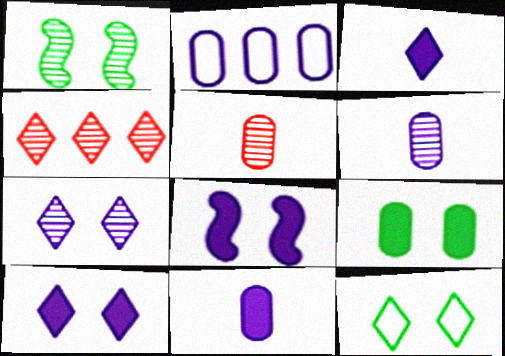[[1, 4, 6], 
[1, 9, 12], 
[2, 5, 9], 
[3, 4, 12]]